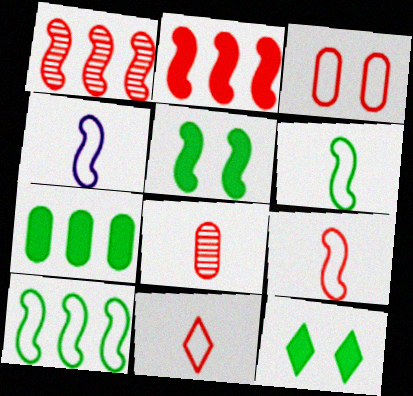[[1, 4, 5], 
[4, 6, 9]]